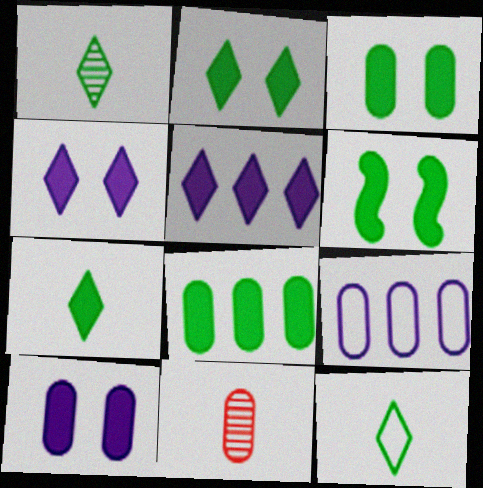[[1, 7, 12], 
[2, 3, 6], 
[3, 9, 11], 
[6, 7, 8]]